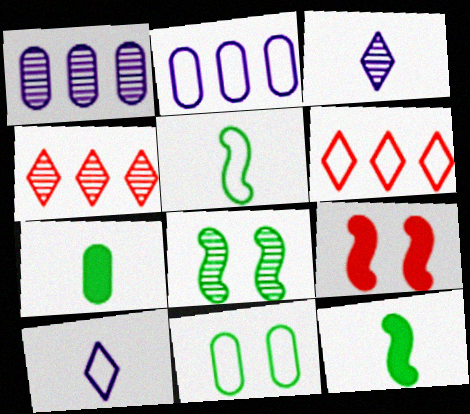[]